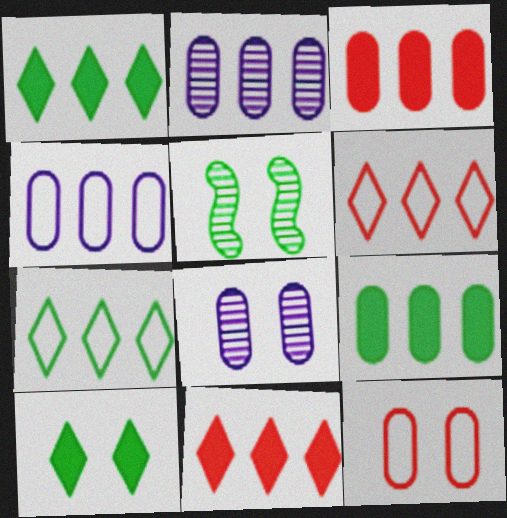[]